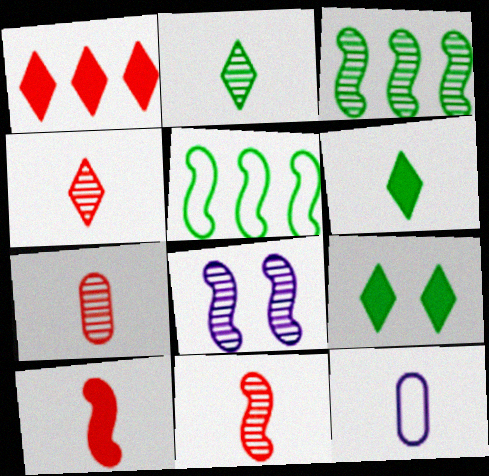[[2, 10, 12], 
[3, 8, 11], 
[4, 7, 11], 
[5, 8, 10], 
[6, 11, 12]]